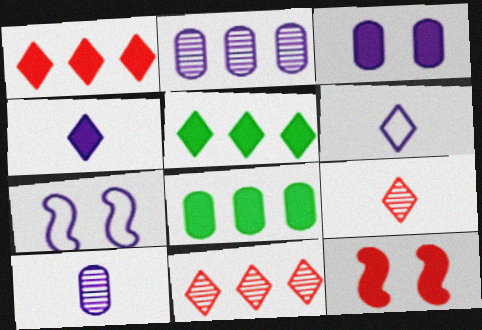[[2, 4, 7], 
[4, 8, 12], 
[7, 8, 9]]